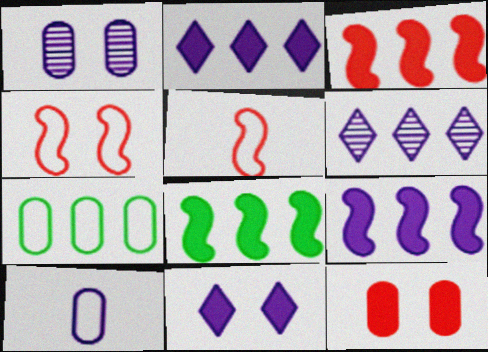[[3, 6, 7], 
[3, 8, 9]]